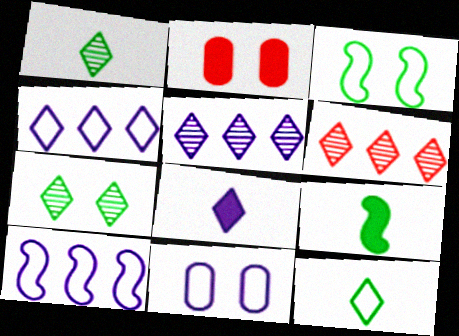[[1, 2, 10], 
[6, 9, 11]]